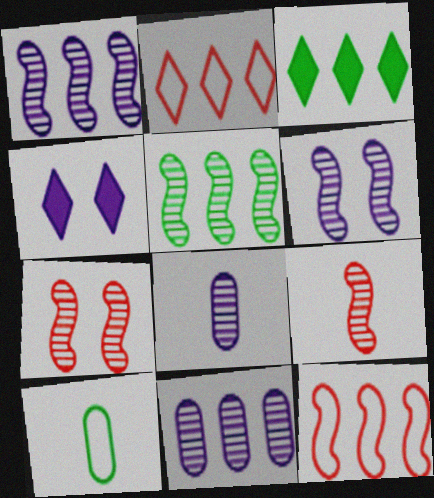[[3, 11, 12], 
[5, 6, 9]]